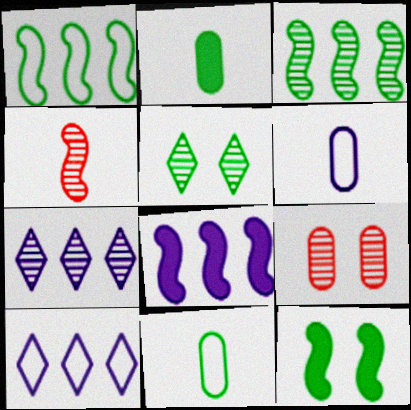[[1, 2, 5]]